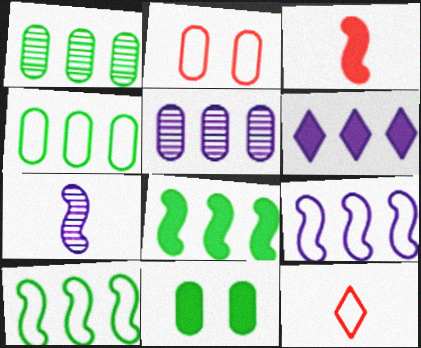[[3, 6, 11], 
[5, 6, 9]]